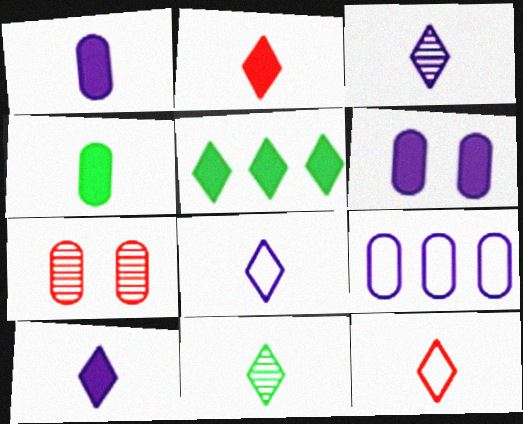[[2, 8, 11], 
[3, 8, 10], 
[4, 7, 9], 
[10, 11, 12]]